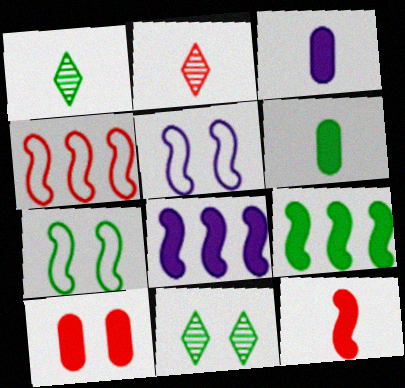[[2, 4, 10], 
[3, 4, 11], 
[5, 10, 11]]